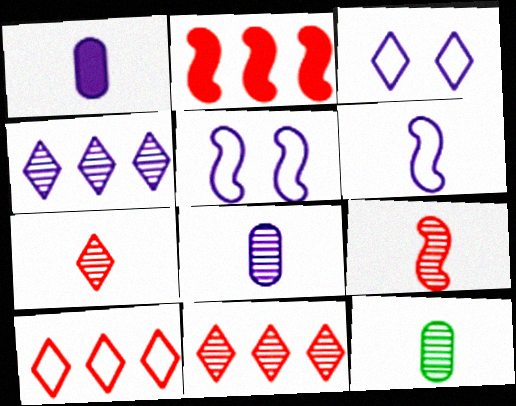[[1, 4, 5], 
[2, 3, 12]]